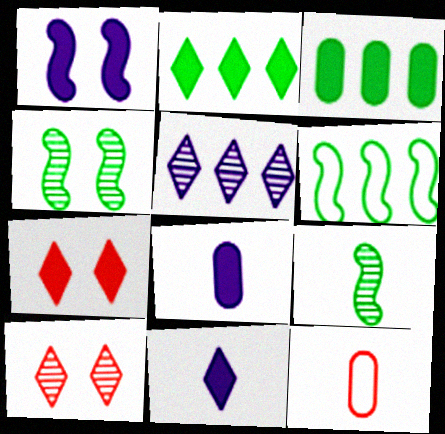[[2, 7, 11], 
[6, 8, 10], 
[9, 11, 12]]